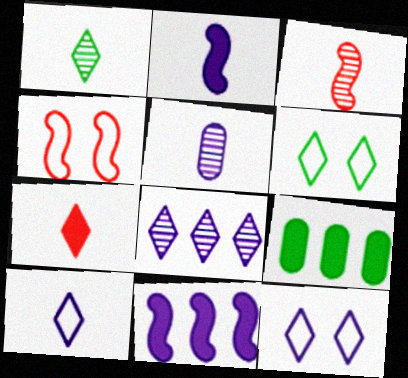[[1, 3, 5], 
[1, 7, 10], 
[2, 5, 10], 
[3, 9, 12], 
[5, 11, 12], 
[6, 7, 8]]